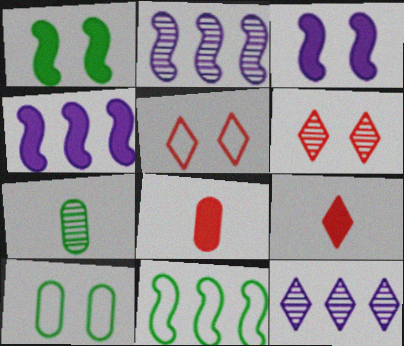[[2, 6, 7], 
[2, 9, 10], 
[3, 6, 10], 
[4, 5, 7]]